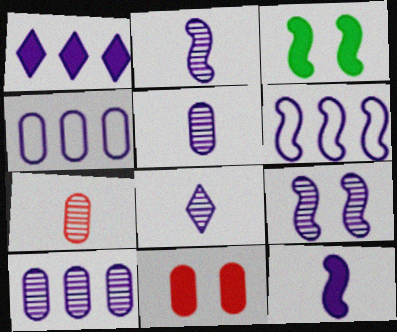[[1, 6, 10], 
[2, 5, 8], 
[6, 9, 12], 
[8, 9, 10]]